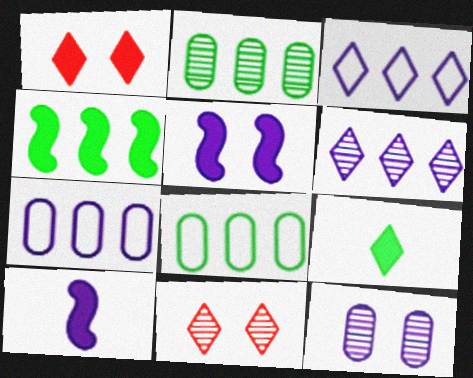[[3, 9, 11], 
[3, 10, 12], 
[8, 10, 11]]